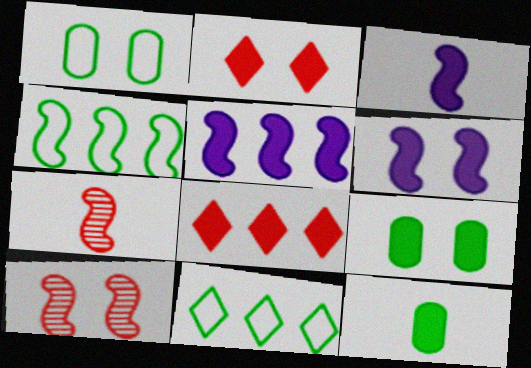[[2, 5, 12], 
[2, 6, 9], 
[3, 4, 10], 
[3, 5, 6], 
[3, 8, 9], 
[4, 6, 7], 
[6, 8, 12]]